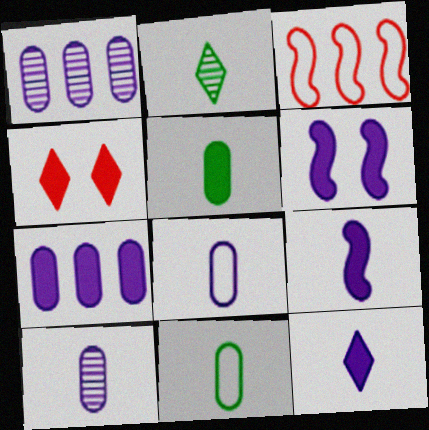[[6, 7, 12]]